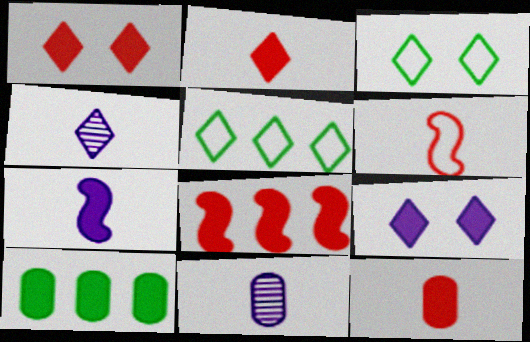[[1, 4, 5], 
[1, 7, 10], 
[1, 8, 12], 
[3, 8, 11]]